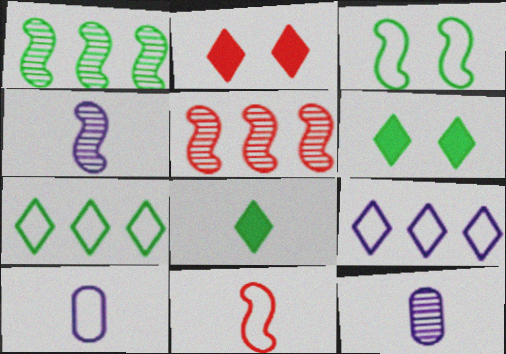[[1, 2, 10], 
[5, 6, 10], 
[8, 11, 12]]